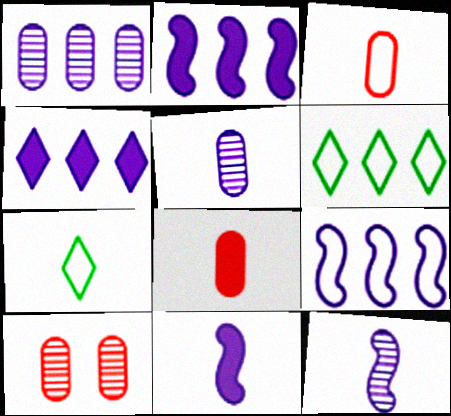[[1, 4, 9], 
[2, 7, 10], 
[6, 10, 11], 
[7, 8, 12]]